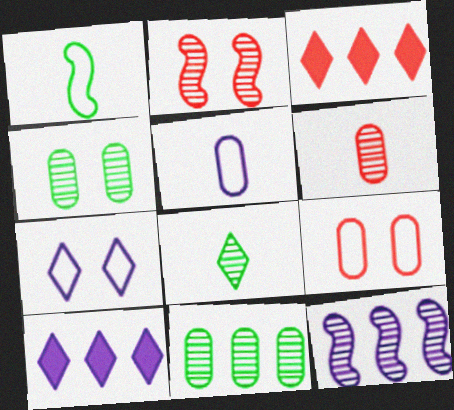[[3, 7, 8]]